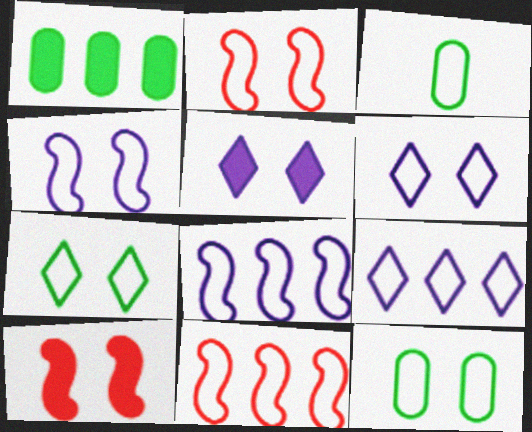[[2, 3, 9], 
[2, 6, 12], 
[3, 6, 11]]